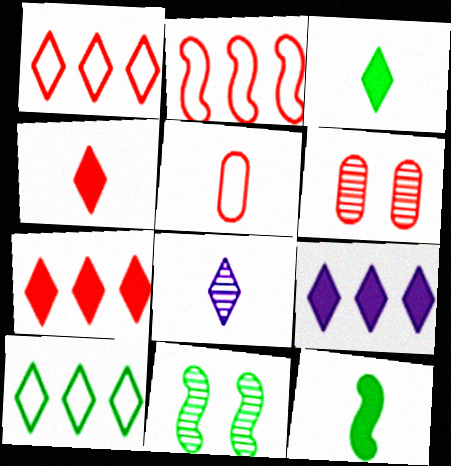[[2, 4, 6], 
[5, 8, 12], 
[5, 9, 11]]